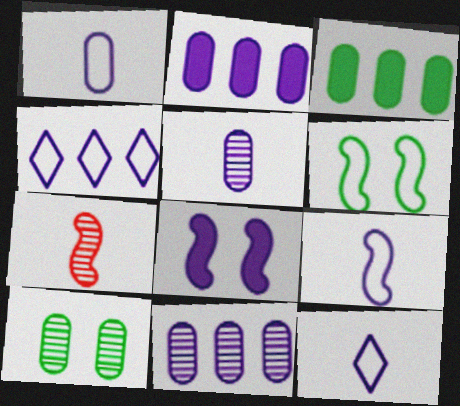[[1, 9, 12], 
[4, 5, 8], 
[8, 11, 12]]